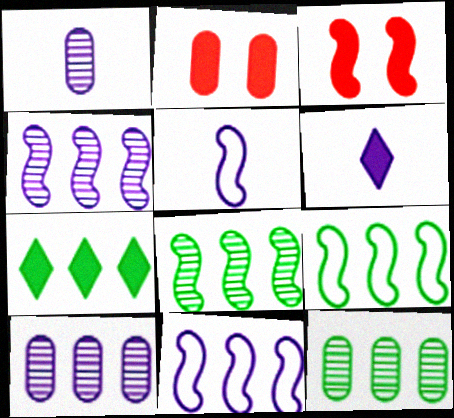[[1, 5, 6], 
[3, 5, 8], 
[7, 9, 12]]